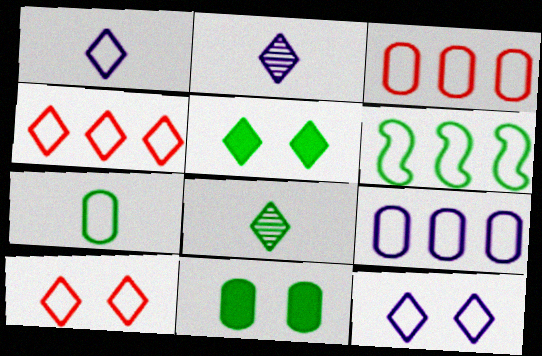[[2, 4, 5], 
[4, 6, 9], 
[6, 8, 11]]